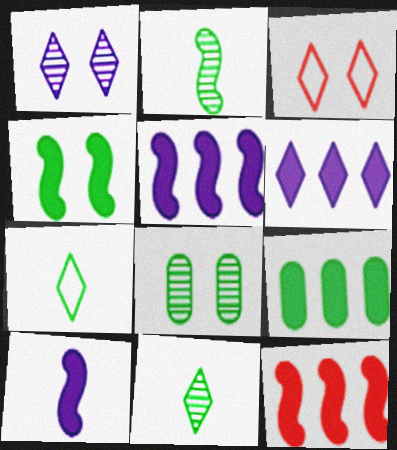[[3, 6, 11], 
[4, 10, 12], 
[6, 9, 12]]